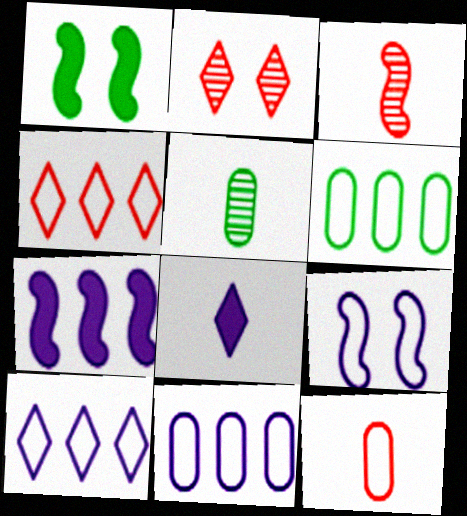[]